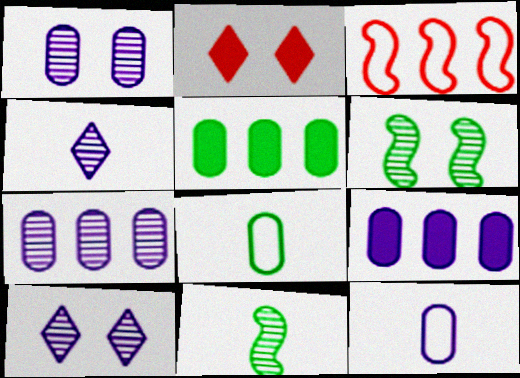[[1, 9, 12]]